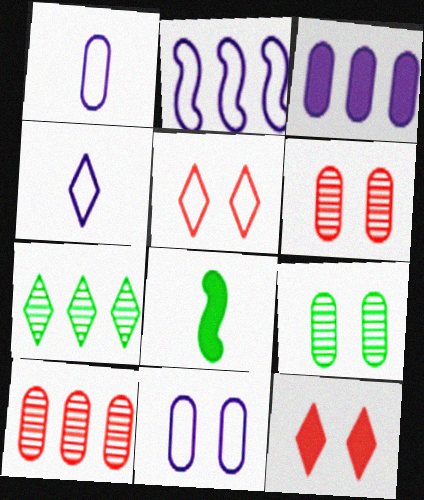[[2, 4, 11], 
[3, 8, 12], 
[4, 7, 12]]